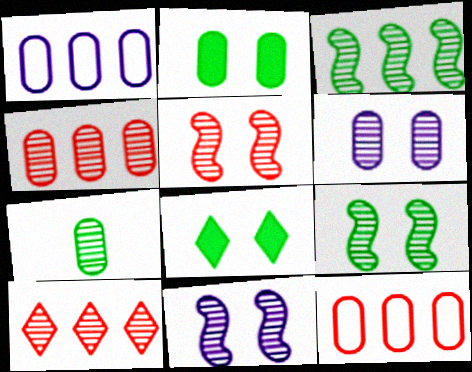[[4, 6, 7], 
[5, 9, 11], 
[7, 10, 11]]